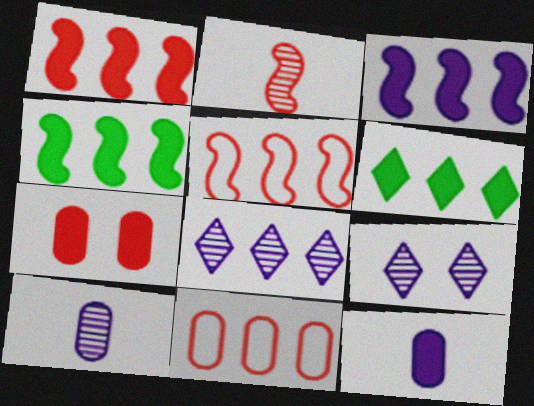[[1, 3, 4], 
[4, 8, 11]]